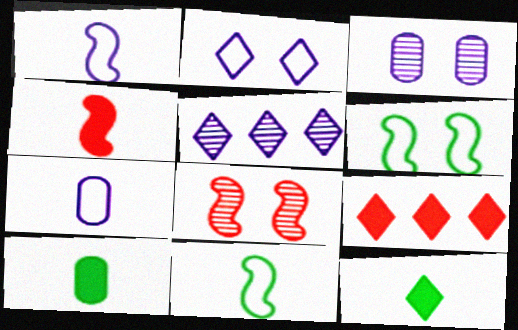[[3, 9, 11]]